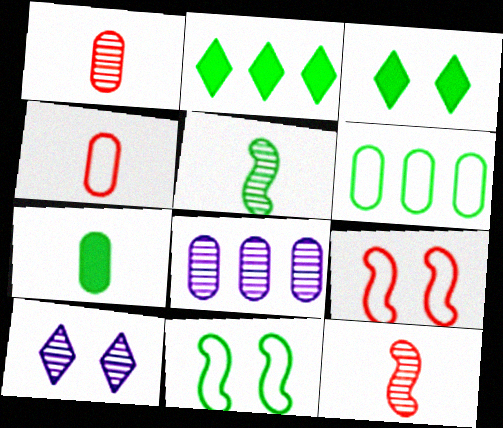[[3, 5, 6]]